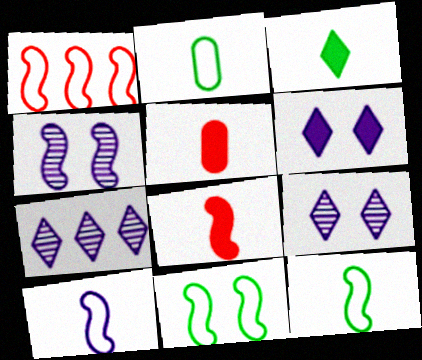[[1, 10, 11], 
[5, 7, 11]]